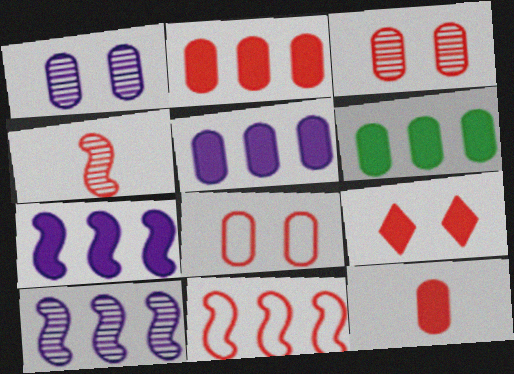[[2, 5, 6]]